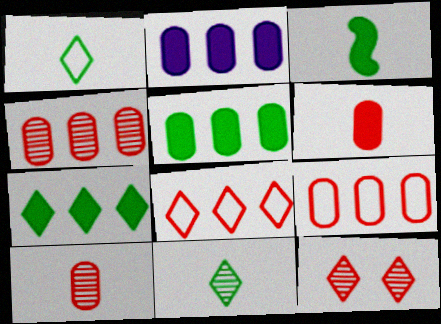[]